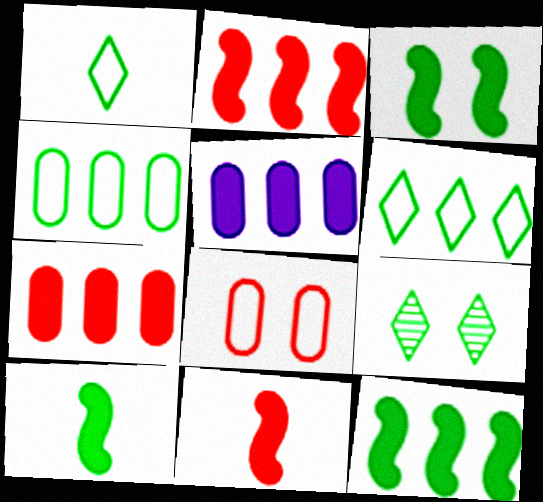[[3, 10, 12], 
[4, 9, 10]]